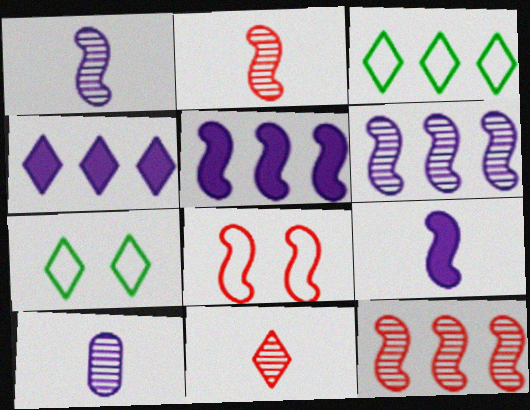[[4, 7, 11]]